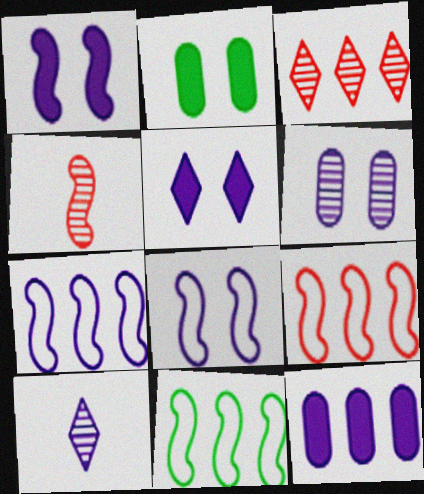[[1, 4, 11], 
[2, 9, 10], 
[3, 11, 12], 
[5, 6, 8], 
[7, 9, 11], 
[8, 10, 12]]